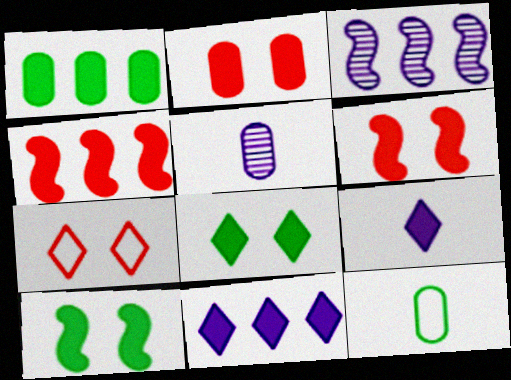[[1, 4, 11], 
[1, 6, 9]]